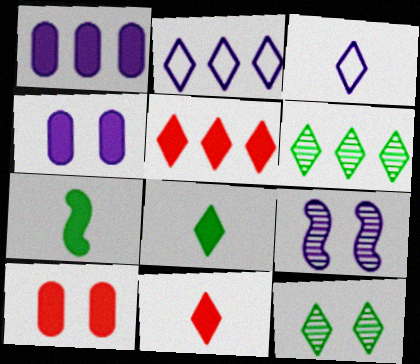[[1, 3, 9], 
[2, 5, 6], 
[2, 11, 12], 
[3, 5, 12], 
[4, 5, 7]]